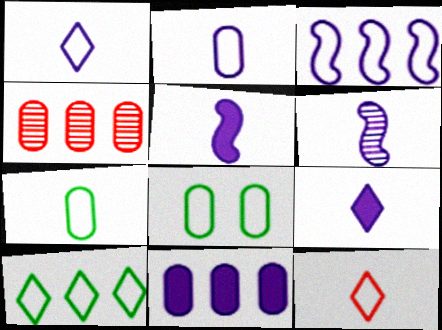[[2, 6, 9], 
[3, 8, 12]]